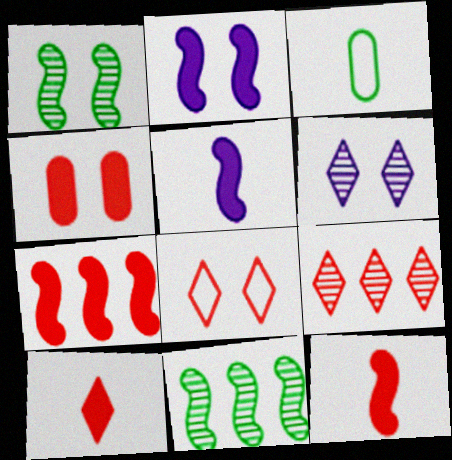[[2, 3, 9], 
[3, 6, 7], 
[4, 7, 10], 
[8, 9, 10]]